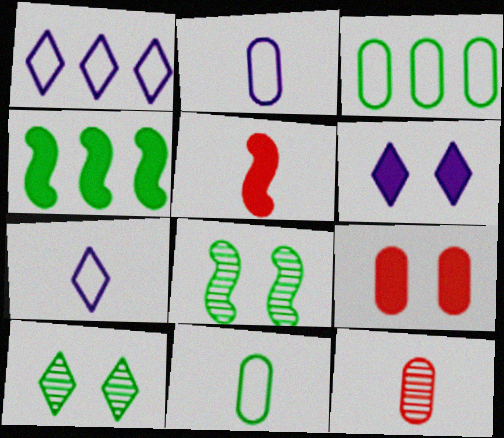[[4, 10, 11]]